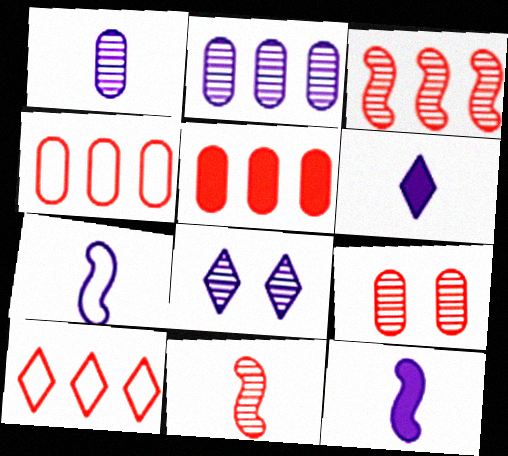[[1, 6, 7], 
[3, 5, 10]]